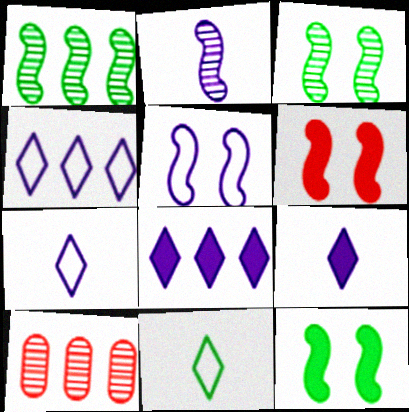[[3, 5, 6], 
[7, 10, 12]]